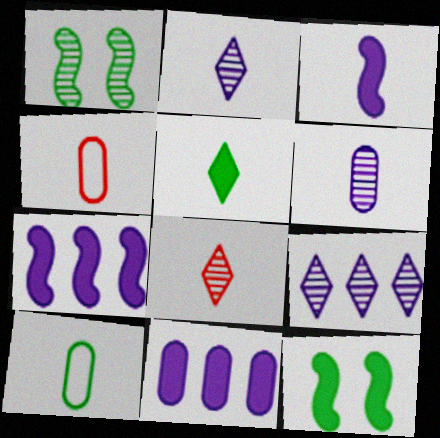[[3, 8, 10], 
[4, 9, 12]]